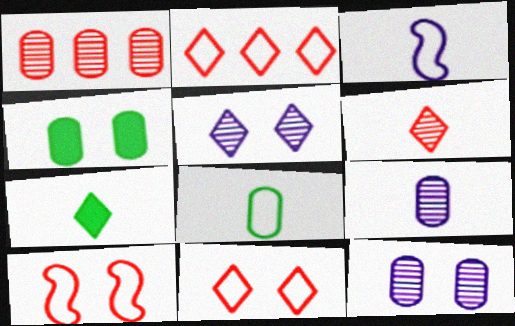[[2, 5, 7], 
[4, 5, 10]]